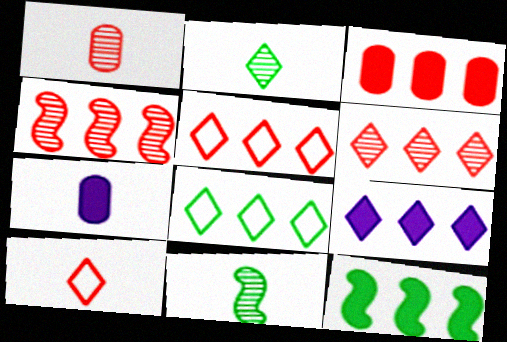[[3, 4, 5], 
[3, 9, 12], 
[6, 8, 9], 
[7, 10, 11]]